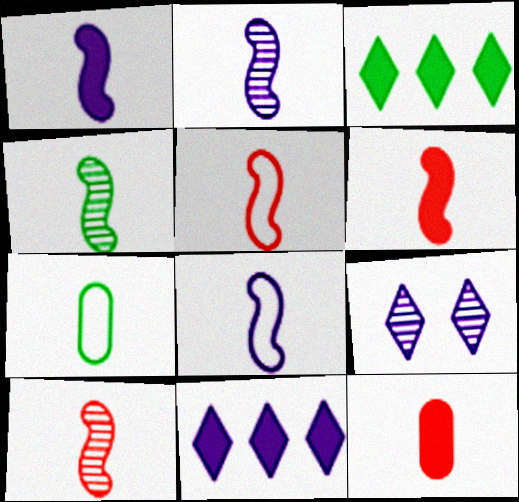[[1, 2, 8], 
[1, 4, 5], 
[2, 4, 10], 
[4, 6, 8], 
[5, 6, 10]]